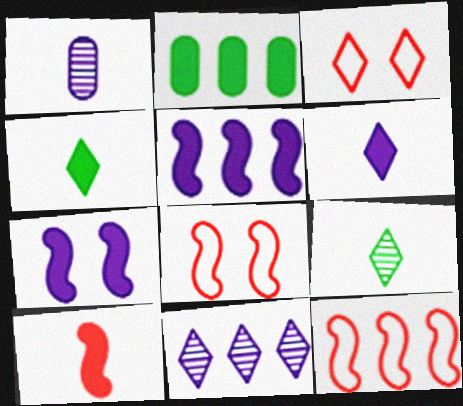[[2, 11, 12], 
[3, 4, 11]]